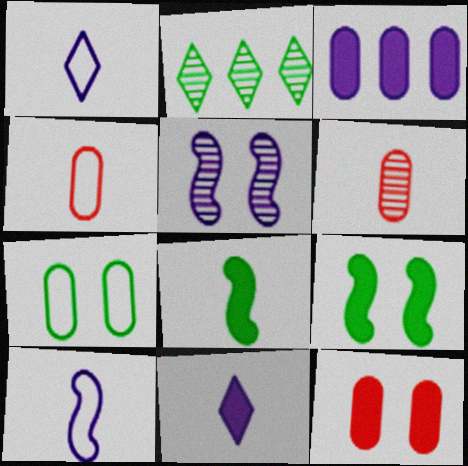[[1, 3, 5], 
[1, 6, 8], 
[2, 5, 6], 
[2, 7, 8], 
[2, 10, 12], 
[3, 6, 7]]